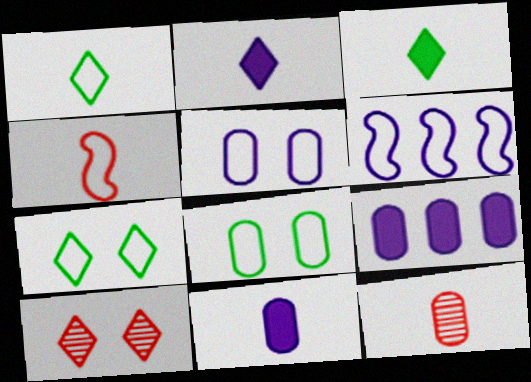[[8, 9, 12]]